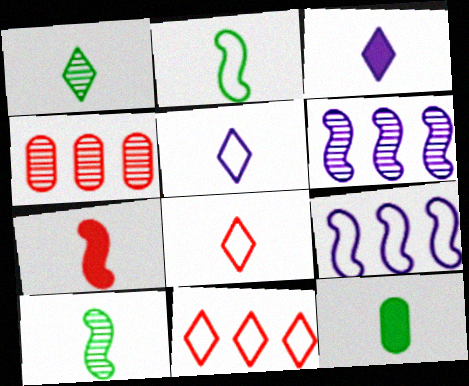[[1, 2, 12], 
[1, 3, 8], 
[3, 7, 12]]